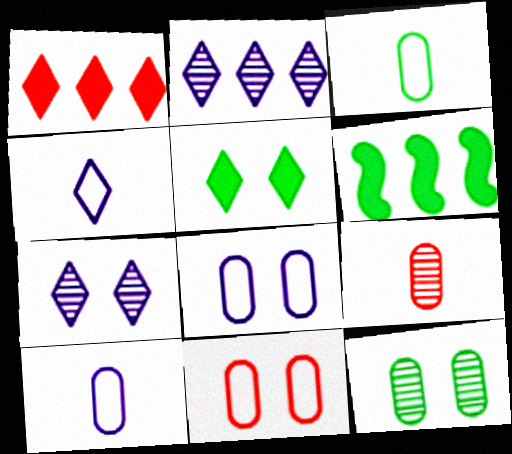[]